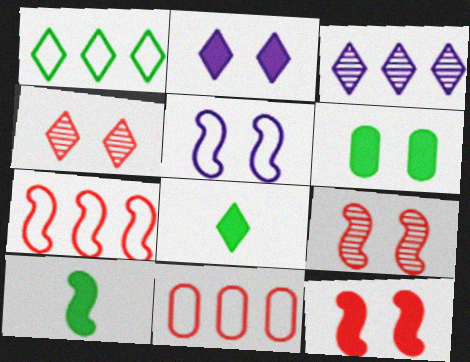[[2, 6, 12], 
[4, 5, 6]]